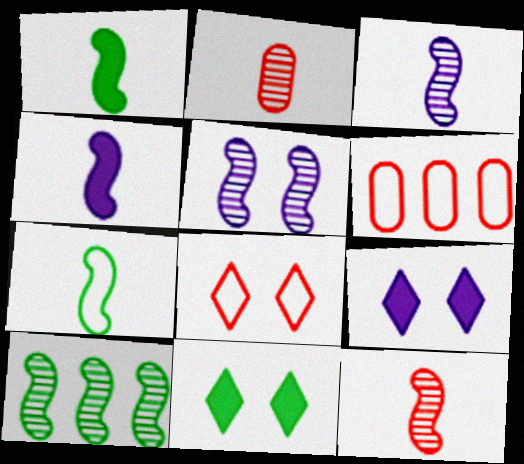[[3, 6, 11], 
[4, 7, 12], 
[5, 10, 12]]